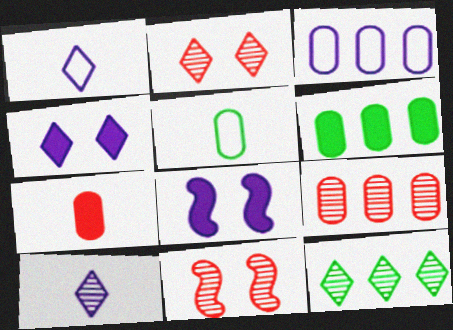[[1, 6, 11], 
[2, 10, 12], 
[3, 6, 9], 
[3, 8, 10]]